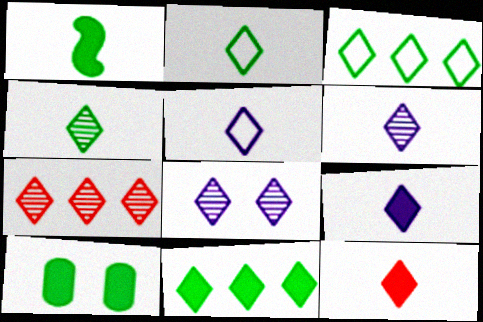[[1, 10, 11], 
[2, 6, 12], 
[3, 8, 12], 
[4, 5, 12], 
[4, 7, 8], 
[5, 6, 9]]